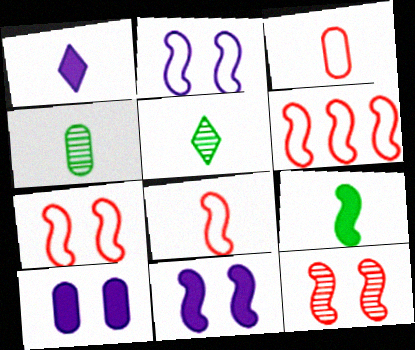[[1, 4, 8], 
[5, 6, 10], 
[6, 7, 8]]